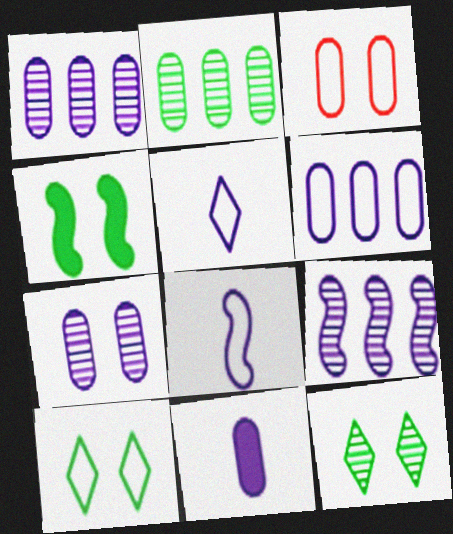[[2, 3, 11], 
[6, 7, 11]]